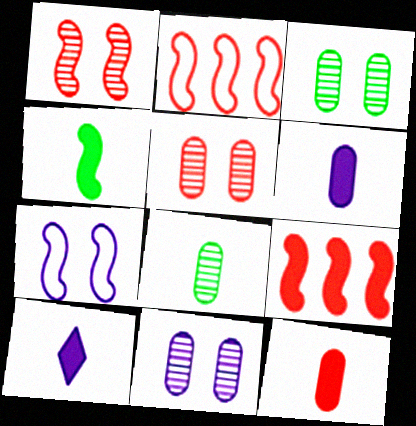[[2, 3, 10], 
[3, 5, 11], 
[4, 10, 12]]